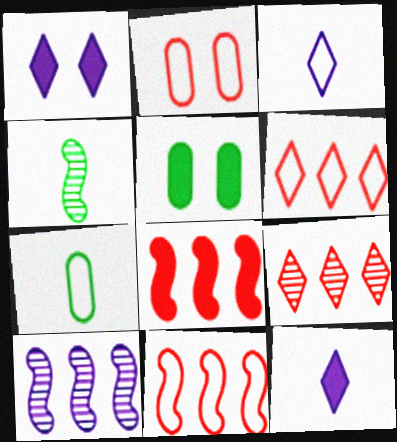[[5, 8, 12]]